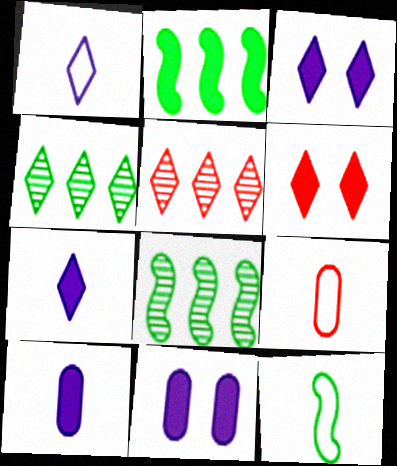[[1, 4, 6], 
[1, 9, 12], 
[2, 6, 10], 
[3, 8, 9], 
[5, 11, 12]]